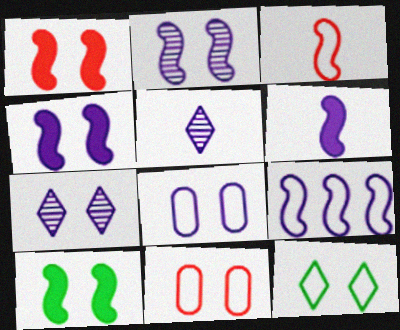[[1, 4, 10], 
[2, 6, 9], 
[4, 7, 8], 
[7, 10, 11]]